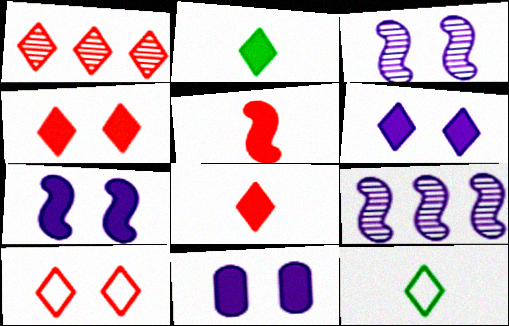[[1, 6, 12], 
[1, 8, 10], 
[6, 7, 11]]